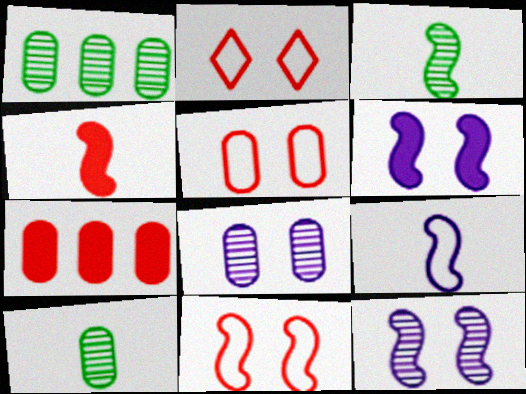[[2, 5, 11], 
[3, 4, 9]]